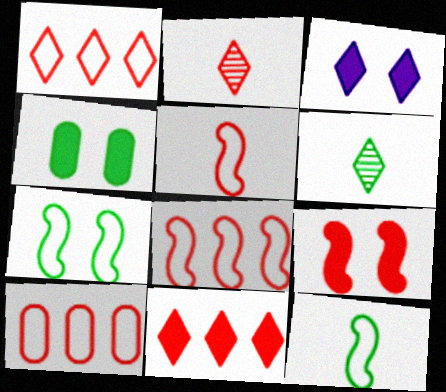[[1, 3, 6], 
[1, 8, 10], 
[2, 9, 10], 
[3, 4, 9]]